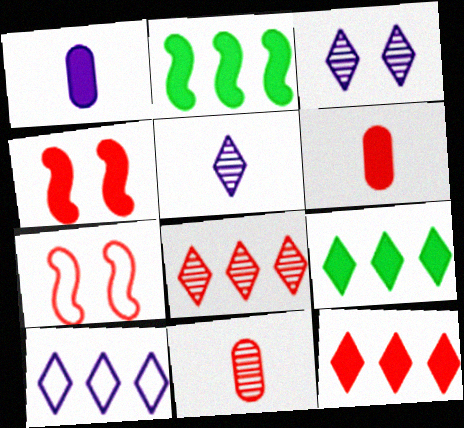[[1, 4, 9], 
[4, 6, 12], 
[6, 7, 8], 
[7, 11, 12], 
[8, 9, 10]]